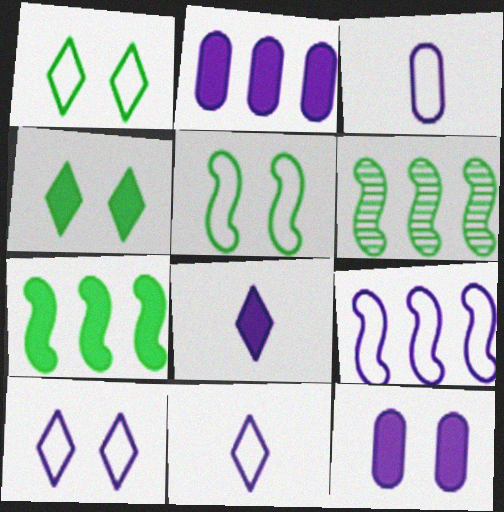[[3, 9, 10]]